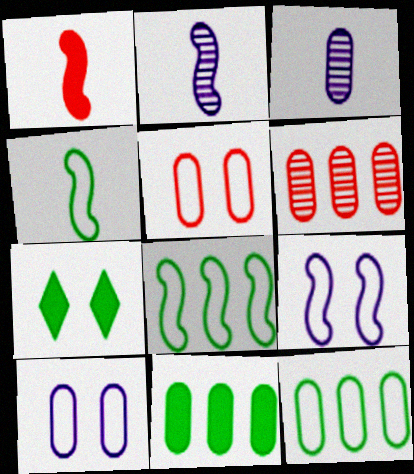[[1, 2, 4], 
[3, 5, 11]]